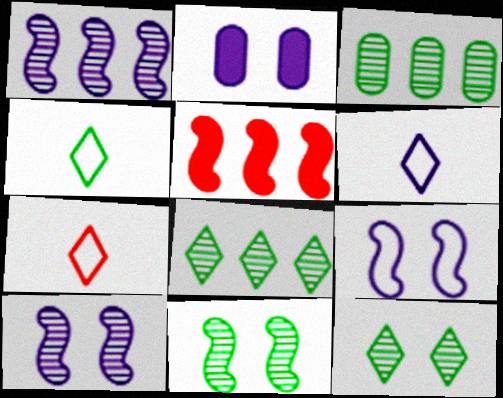[[1, 2, 6], 
[4, 6, 7]]